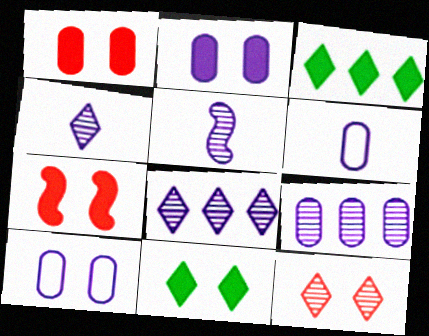[[2, 6, 9], 
[2, 7, 11]]